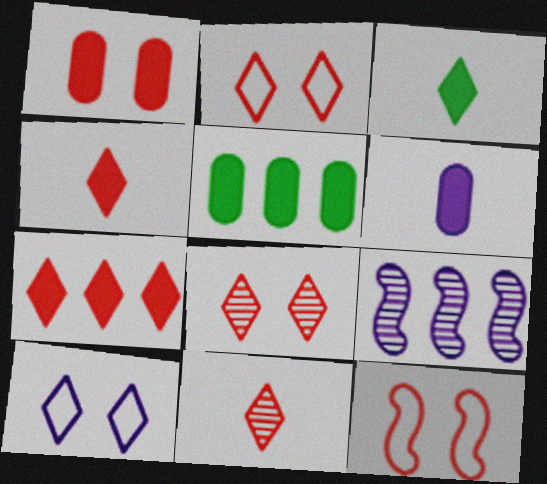[[1, 5, 6], 
[1, 8, 12], 
[2, 7, 11], 
[6, 9, 10]]